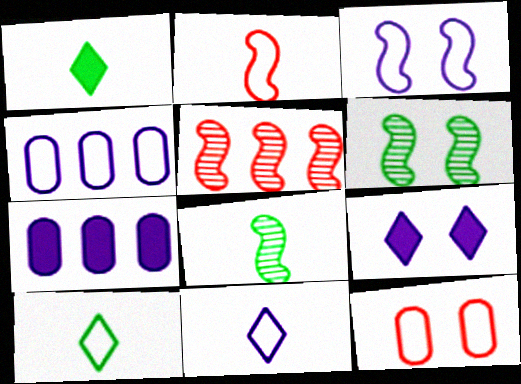[[3, 4, 11], 
[6, 9, 12]]